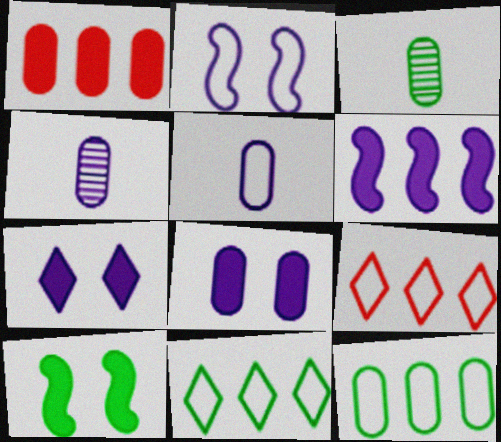[[3, 10, 11], 
[4, 9, 10]]